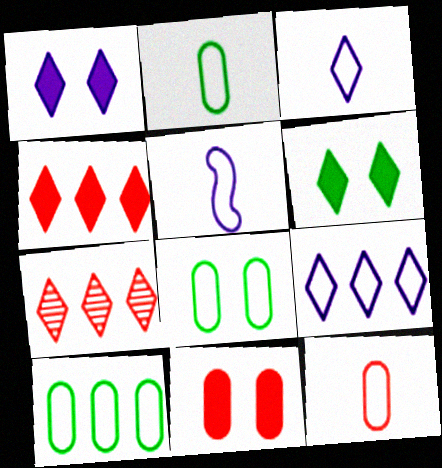[[2, 8, 10], 
[3, 6, 7]]